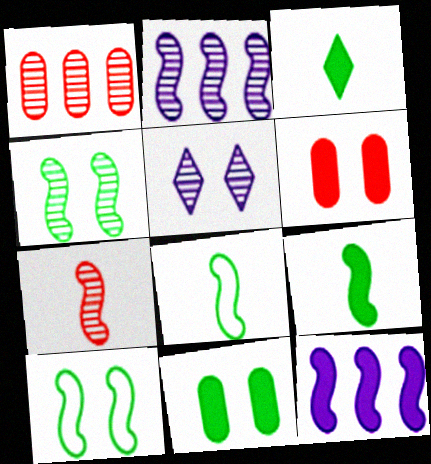[[2, 4, 7], 
[3, 6, 12], 
[5, 6, 10], 
[7, 10, 12]]